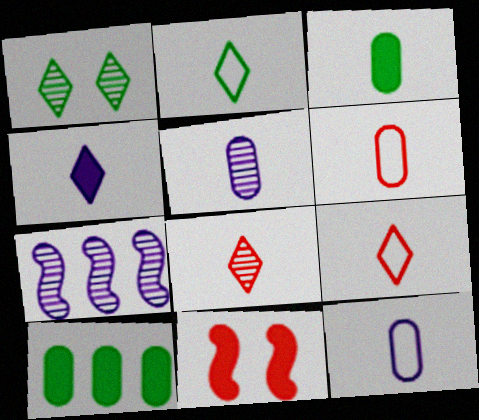[[2, 4, 8], 
[3, 5, 6], 
[4, 10, 11]]